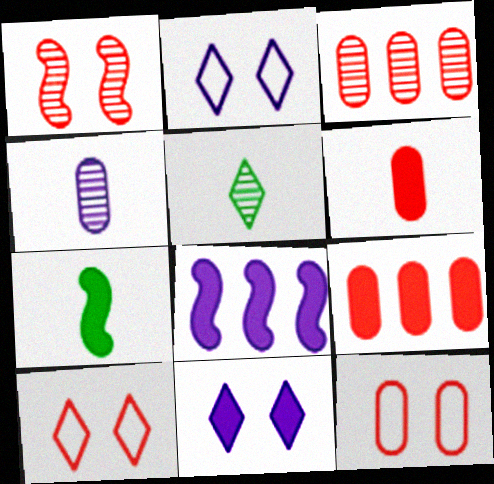[[2, 3, 7], 
[2, 4, 8], 
[3, 6, 12], 
[5, 8, 12], 
[7, 9, 11]]